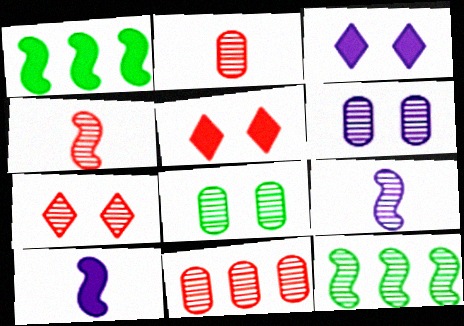[[4, 7, 11]]